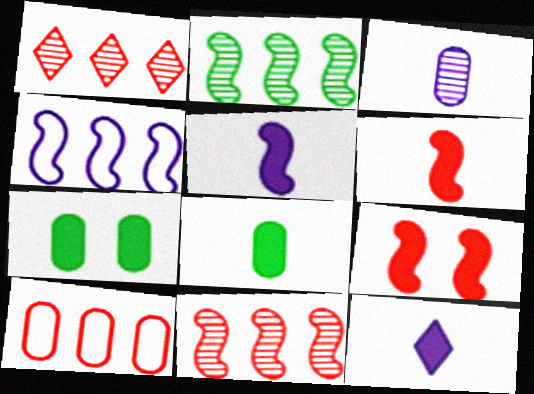[[3, 7, 10], 
[6, 8, 12]]